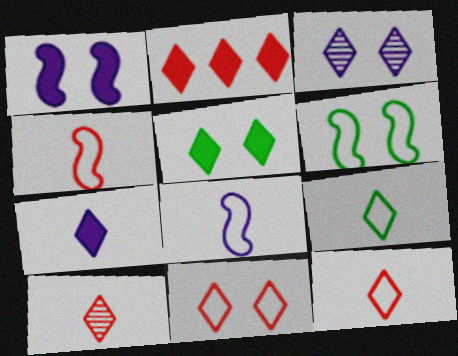[[2, 3, 9], 
[2, 5, 7], 
[2, 10, 11], 
[3, 5, 11], 
[7, 9, 10]]